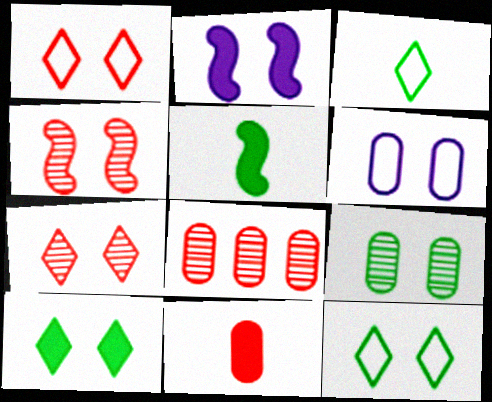[[1, 2, 9], 
[2, 3, 8], 
[4, 6, 10]]